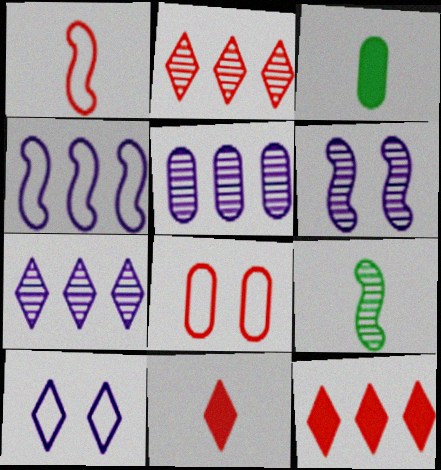[[3, 5, 8]]